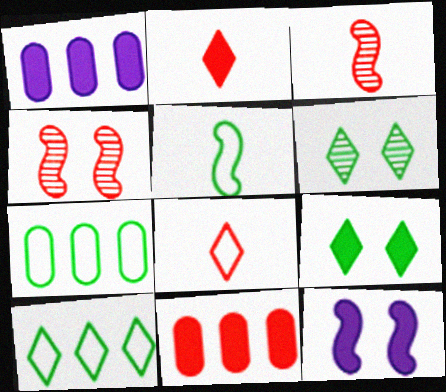[[4, 8, 11]]